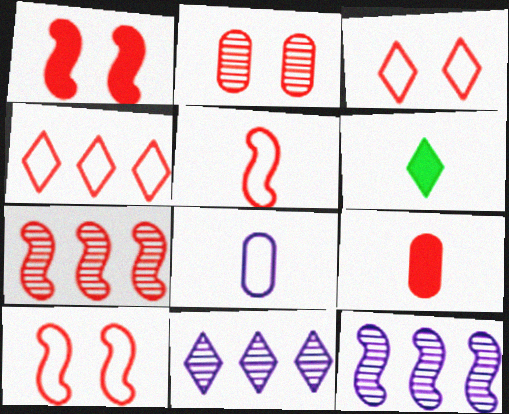[[1, 2, 3], 
[1, 5, 7], 
[3, 6, 11], 
[3, 7, 9]]